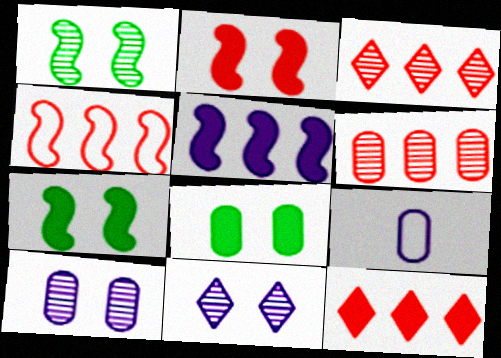[[1, 9, 12], 
[3, 7, 9], 
[4, 6, 12], 
[5, 9, 11], 
[6, 8, 9]]